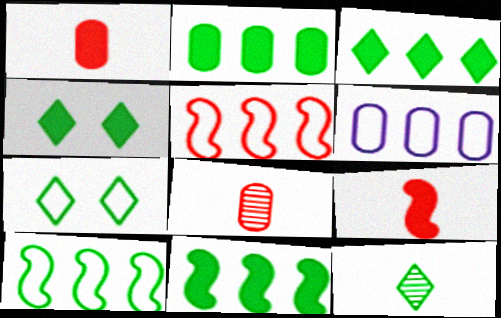[[2, 3, 11], 
[3, 7, 12]]